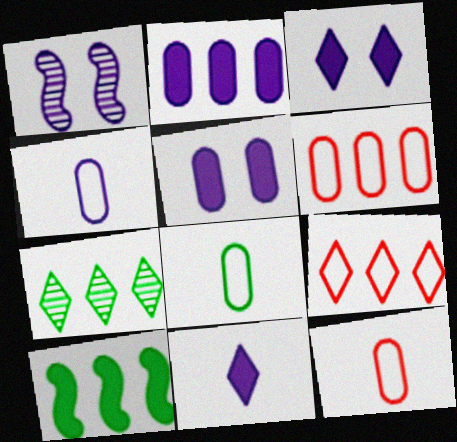[[4, 8, 12]]